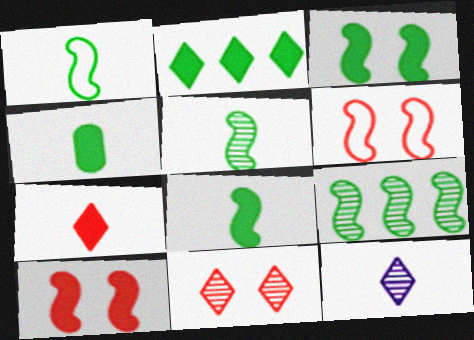[[1, 3, 9], 
[1, 5, 8], 
[2, 3, 4]]